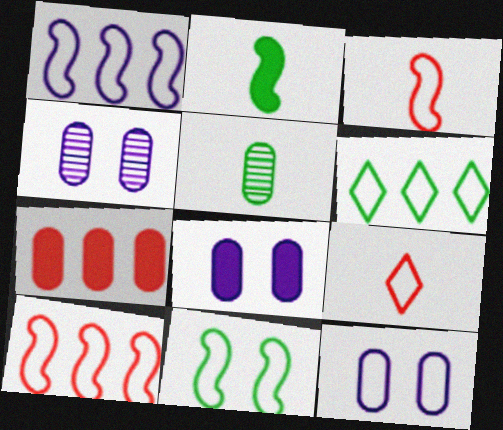[[1, 3, 11], 
[3, 6, 12], 
[4, 8, 12], 
[5, 7, 12]]